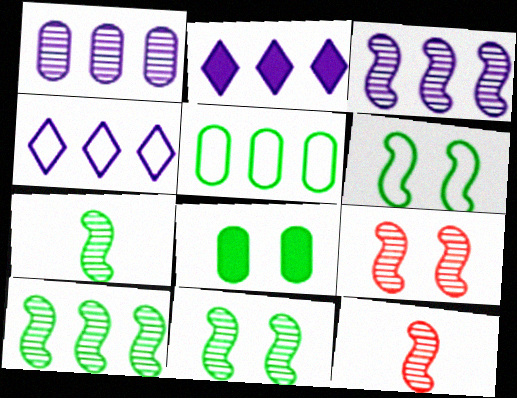[[3, 7, 9], 
[3, 11, 12], 
[4, 8, 12], 
[7, 10, 11]]